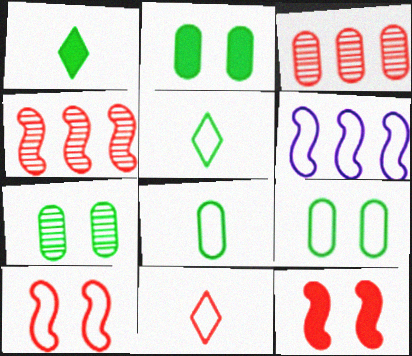[[2, 7, 9], 
[3, 11, 12], 
[6, 9, 11]]